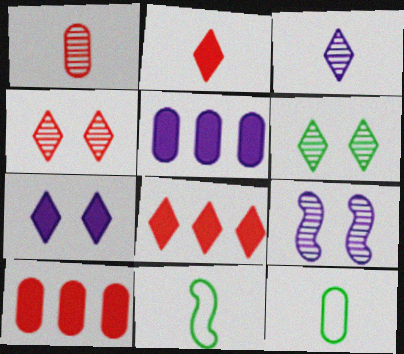[[4, 5, 11], 
[8, 9, 12]]